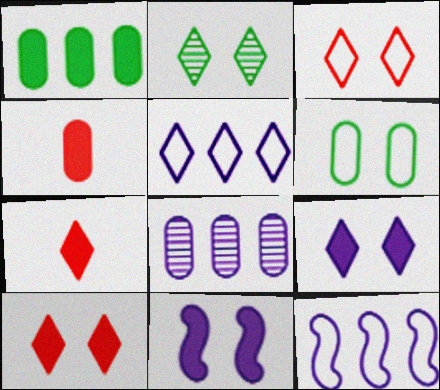[[1, 7, 11], 
[2, 3, 9], 
[2, 4, 12], 
[2, 5, 7], 
[4, 6, 8]]